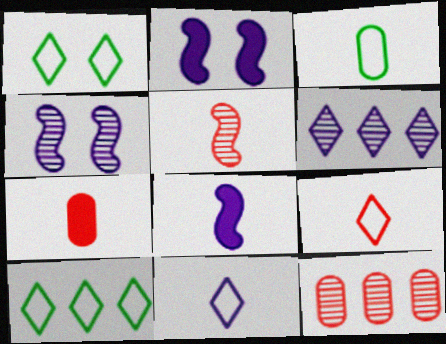[[1, 8, 12], 
[4, 7, 10], 
[5, 7, 9]]